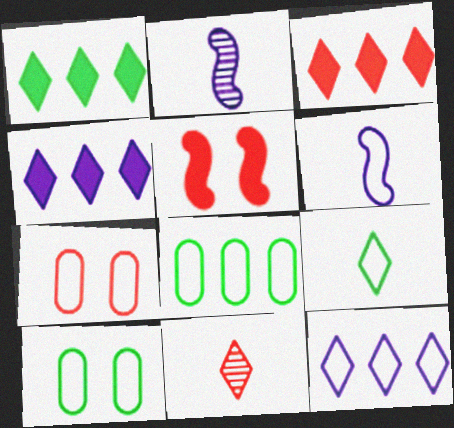[[1, 2, 7], 
[1, 3, 4], 
[2, 3, 10]]